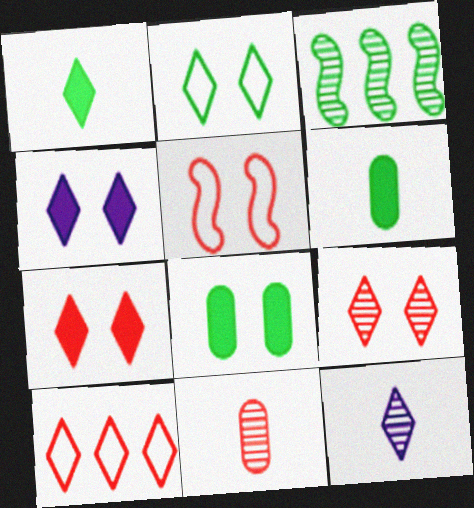[[2, 3, 6], 
[2, 4, 9]]